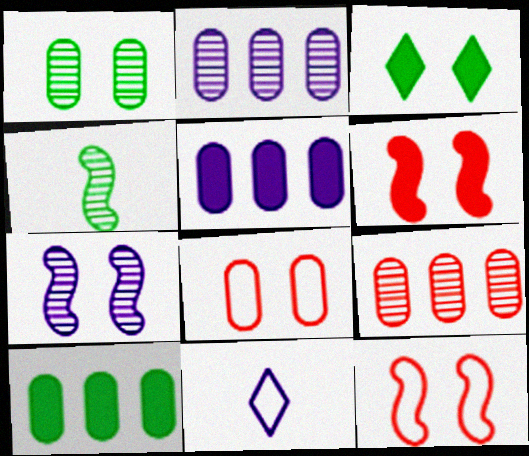[[3, 7, 8], 
[5, 7, 11]]